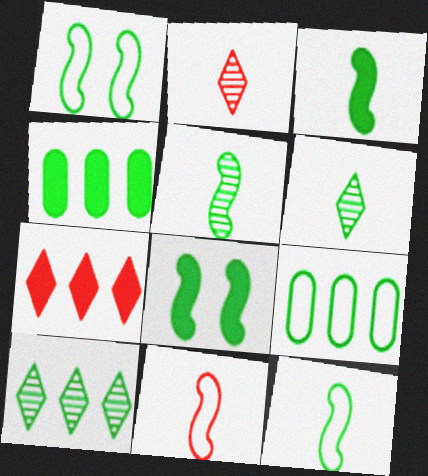[[1, 4, 6], 
[3, 5, 12], 
[6, 8, 9]]